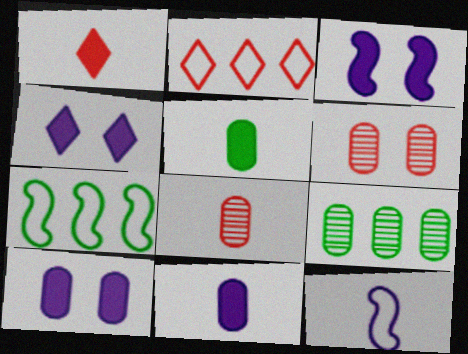[[3, 4, 10], 
[4, 7, 8]]